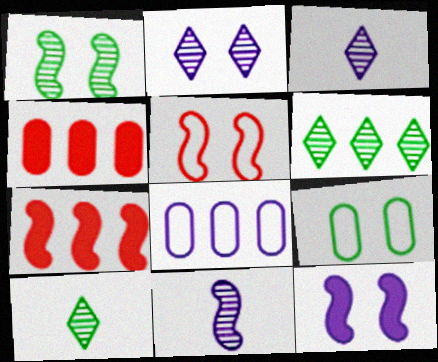[[1, 5, 12], 
[3, 7, 9], 
[3, 8, 12], 
[6, 7, 8]]